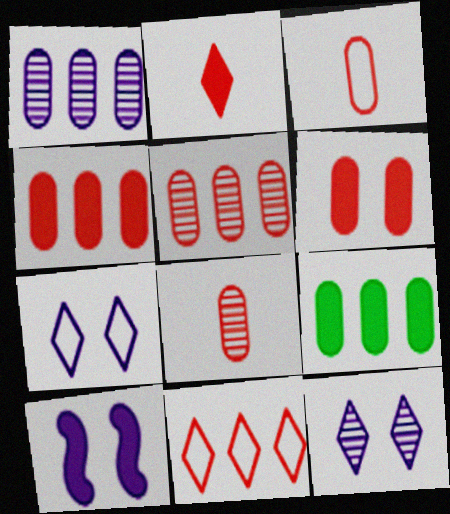[[2, 9, 10], 
[3, 5, 6]]